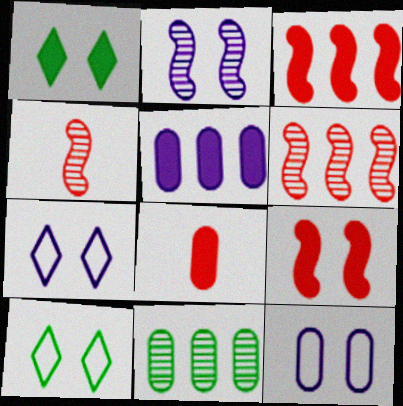[[4, 5, 10], 
[8, 11, 12]]